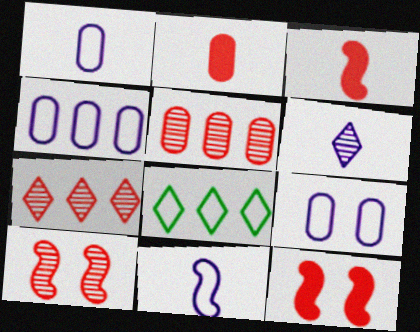[[1, 4, 9]]